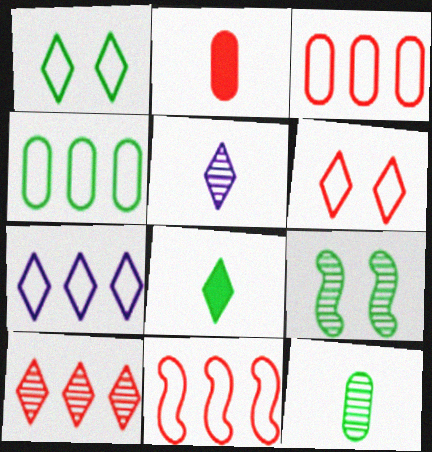[[2, 7, 9], 
[4, 7, 11], 
[4, 8, 9]]